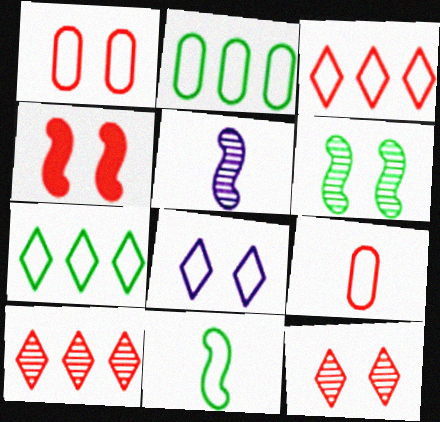[[1, 4, 12], 
[4, 9, 10]]